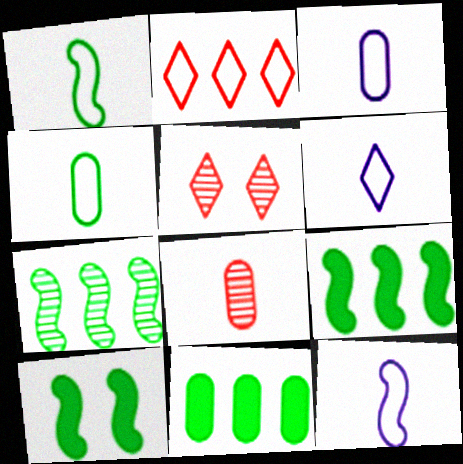[[1, 7, 10], 
[3, 5, 9], 
[3, 6, 12], 
[5, 11, 12]]